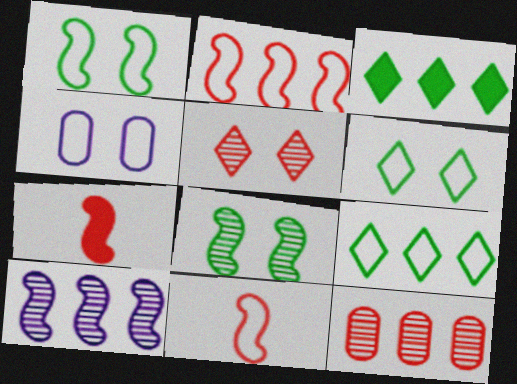[[1, 7, 10], 
[4, 9, 11]]